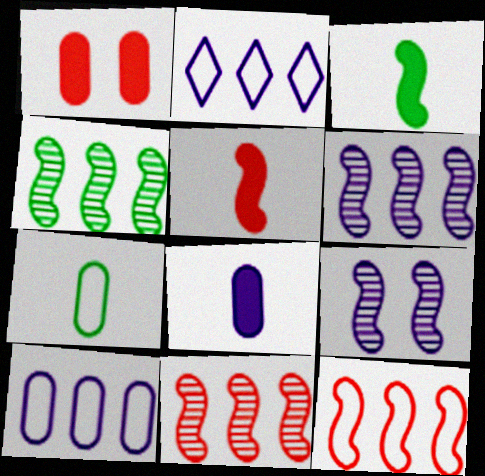[[2, 8, 9], 
[3, 9, 12], 
[4, 6, 11]]